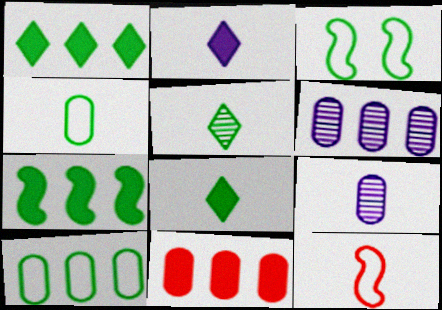[[6, 10, 11], 
[8, 9, 12]]